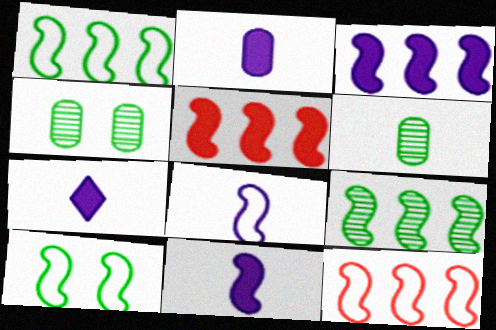[[2, 7, 11], 
[3, 9, 12], 
[4, 7, 12], 
[8, 10, 12]]